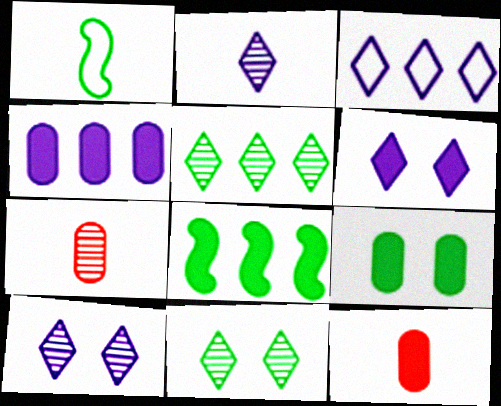[[1, 2, 12], 
[1, 5, 9], 
[2, 3, 6], 
[4, 9, 12], 
[6, 8, 12]]